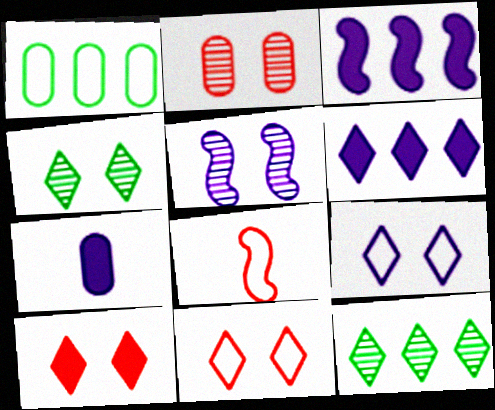[[1, 2, 7], 
[1, 8, 9], 
[2, 4, 5], 
[4, 9, 10]]